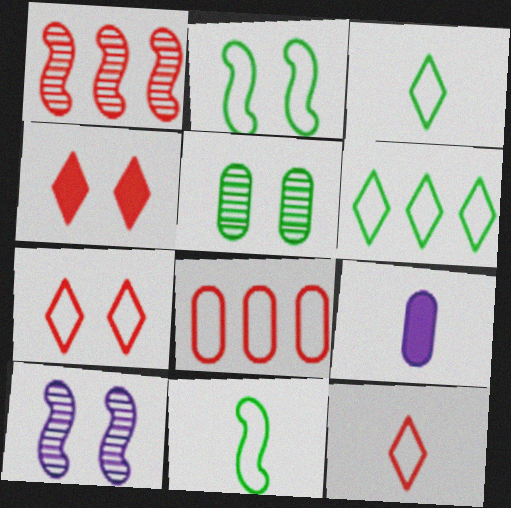[[5, 8, 9]]